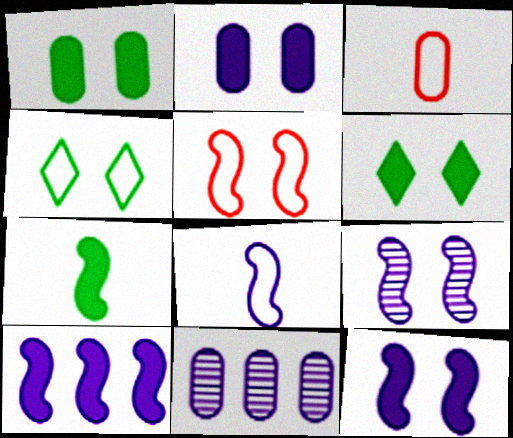[[1, 3, 11], 
[8, 9, 10]]